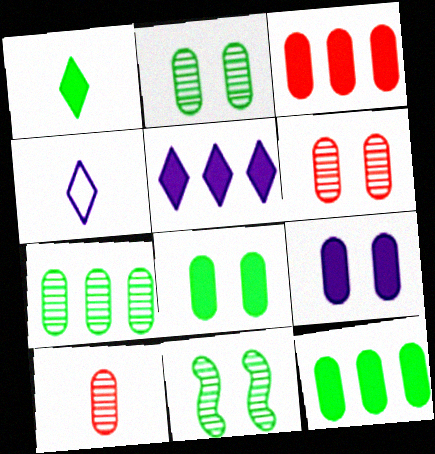[[3, 4, 11]]